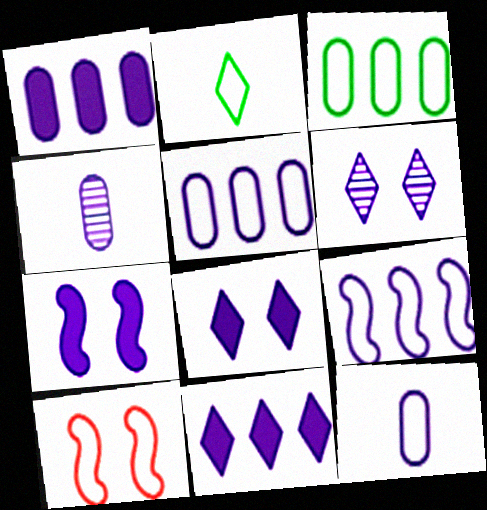[[2, 5, 10], 
[4, 8, 9]]